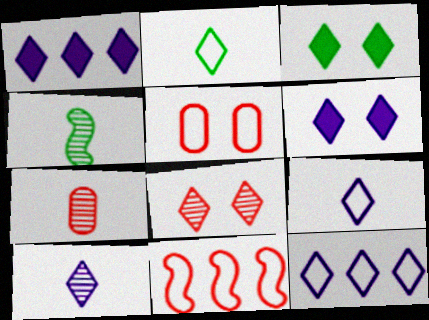[[1, 2, 8], 
[1, 4, 5], 
[4, 7, 10], 
[6, 10, 12]]